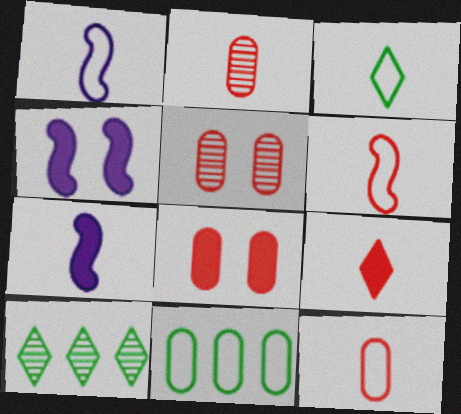[[1, 3, 12], 
[1, 8, 10], 
[2, 3, 7], 
[2, 6, 9], 
[4, 10, 12]]